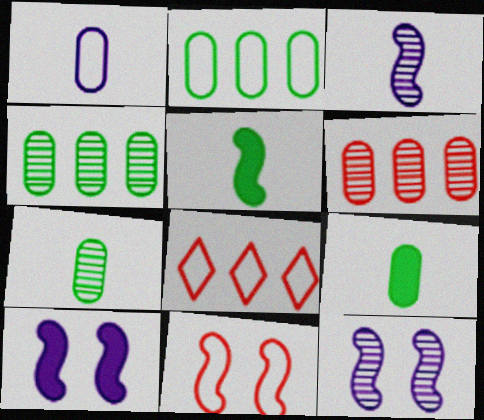[[7, 8, 10], 
[8, 9, 12]]